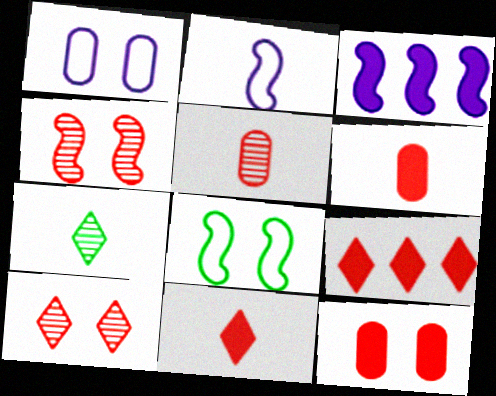[[2, 6, 7]]